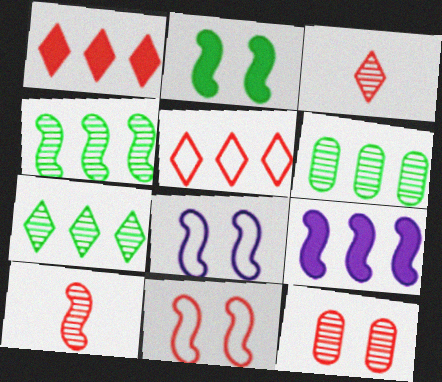[[4, 6, 7], 
[5, 6, 9]]